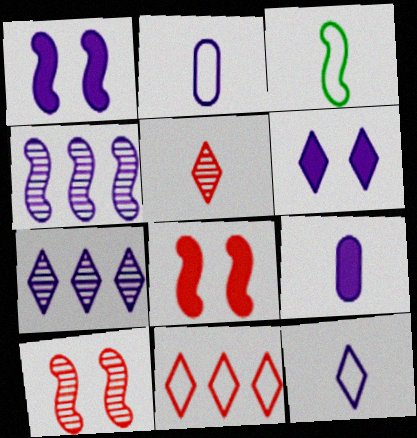[[1, 2, 7], 
[2, 4, 6], 
[3, 4, 8], 
[3, 5, 9], 
[6, 7, 12]]